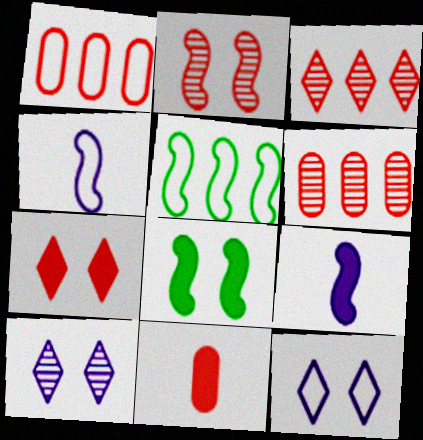[[2, 5, 9], 
[5, 10, 11]]